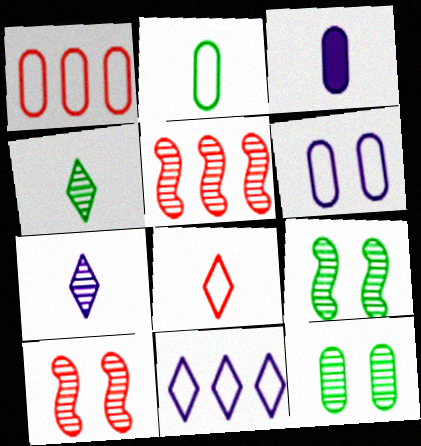[[1, 2, 6], 
[1, 3, 12], 
[5, 7, 12]]